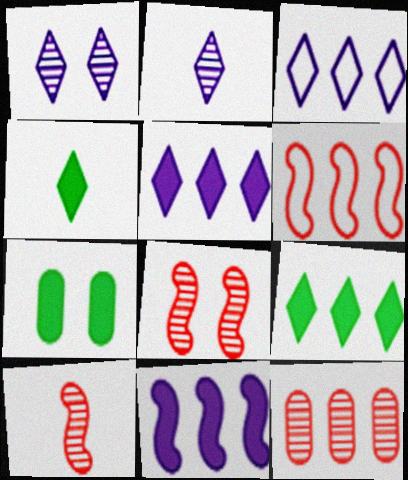[[2, 6, 7], 
[3, 7, 10]]